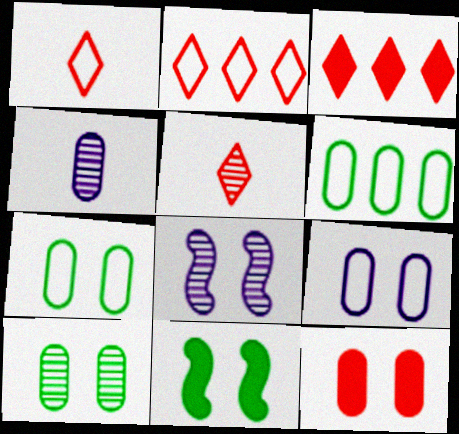[[2, 4, 11], 
[4, 6, 12], 
[9, 10, 12]]